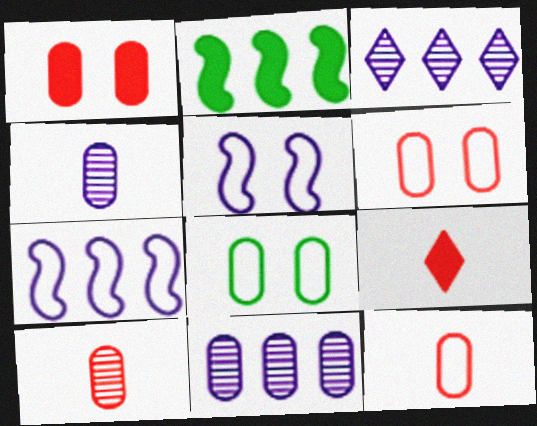[]